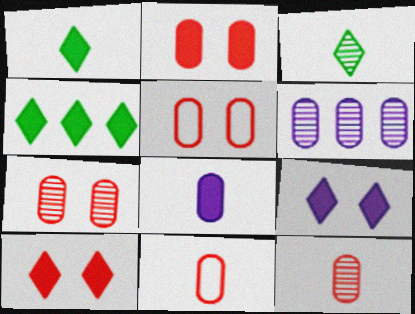[[2, 5, 7]]